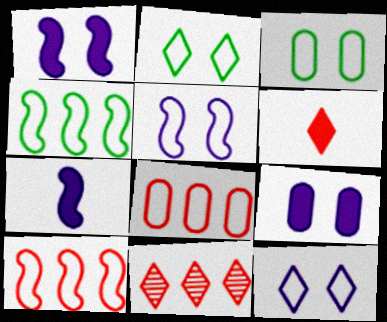[[3, 7, 11]]